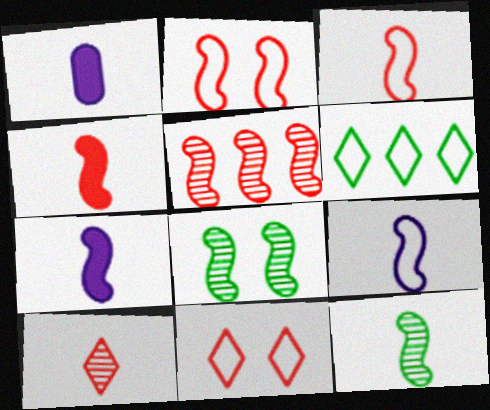[[2, 4, 5], 
[3, 7, 12], 
[4, 9, 12]]